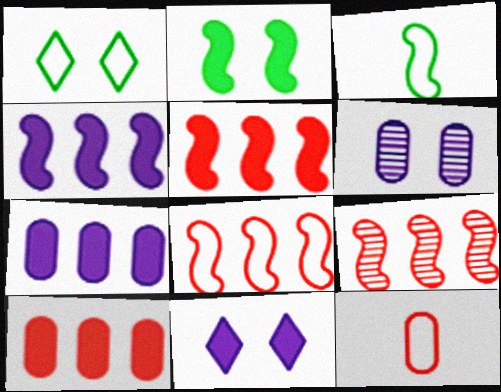[[5, 8, 9]]